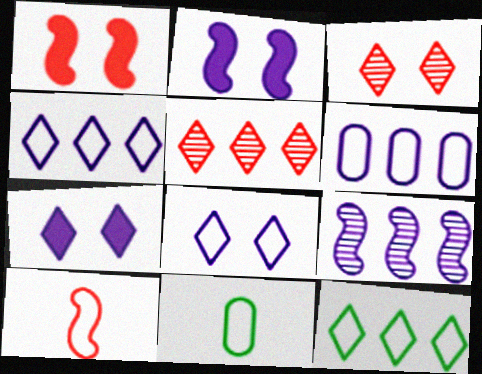[[2, 5, 11]]